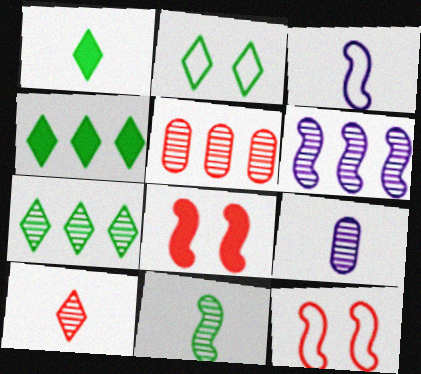[[1, 2, 7], 
[4, 9, 12], 
[5, 6, 7], 
[9, 10, 11]]